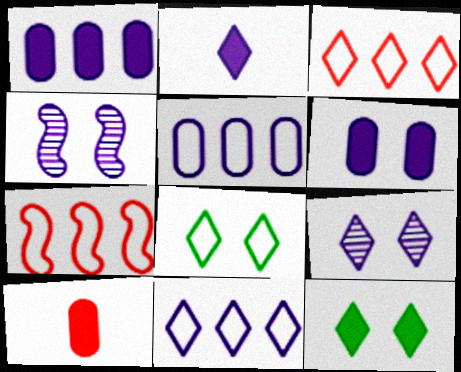[[2, 4, 5], 
[2, 9, 11]]